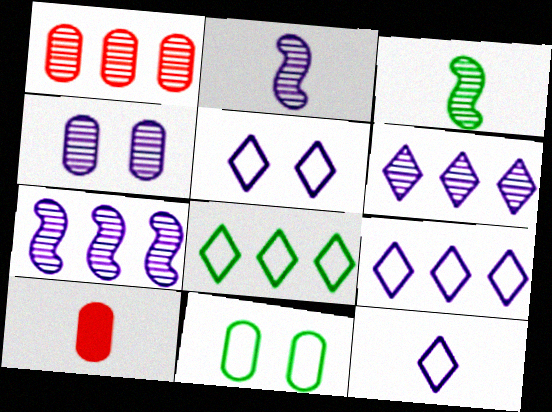[[2, 4, 6], 
[3, 10, 12], 
[5, 9, 12]]